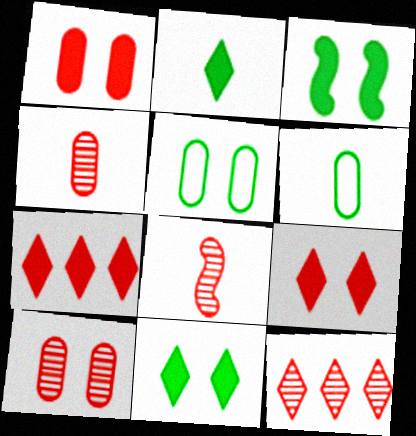[[8, 10, 12]]